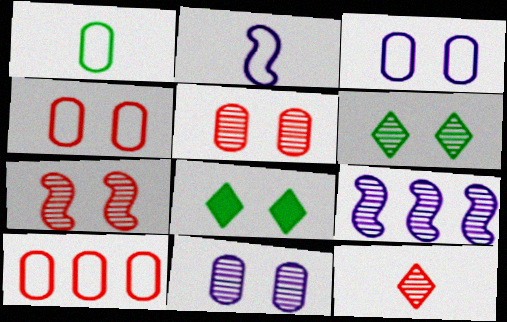[[1, 3, 10], 
[3, 7, 8], 
[6, 7, 11]]